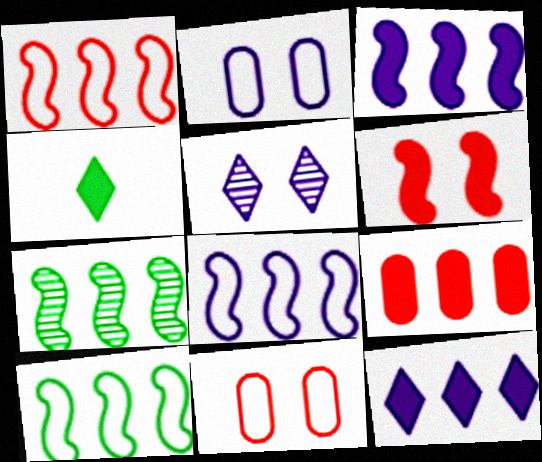[[1, 3, 7], 
[1, 8, 10]]